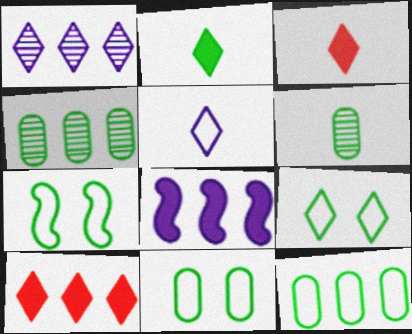[[1, 3, 9], 
[2, 4, 7], 
[7, 9, 11]]